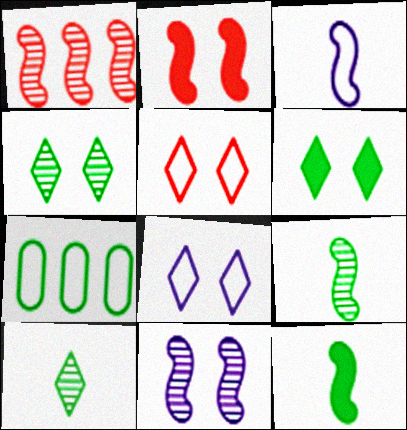[[1, 9, 11], 
[3, 5, 7], 
[4, 7, 12], 
[6, 7, 9]]